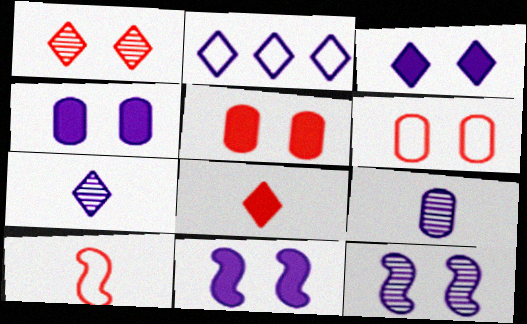[[2, 3, 7], 
[2, 9, 11], 
[3, 4, 11]]